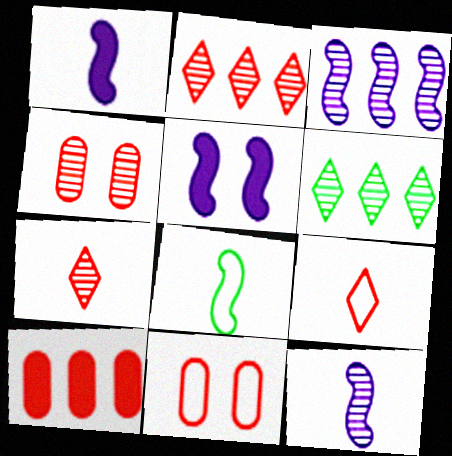[[1, 6, 11], 
[4, 6, 12]]